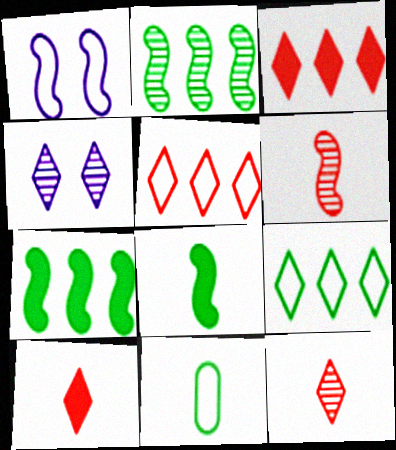[[1, 5, 11], 
[1, 6, 7], 
[4, 9, 10]]